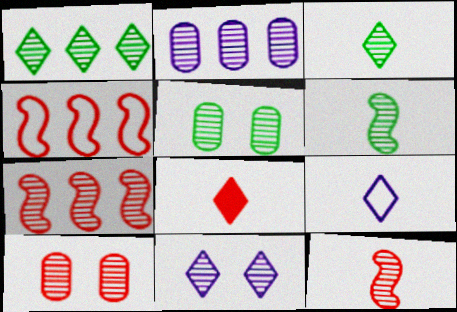[[1, 2, 7], 
[1, 5, 6], 
[3, 8, 9], 
[4, 8, 10]]